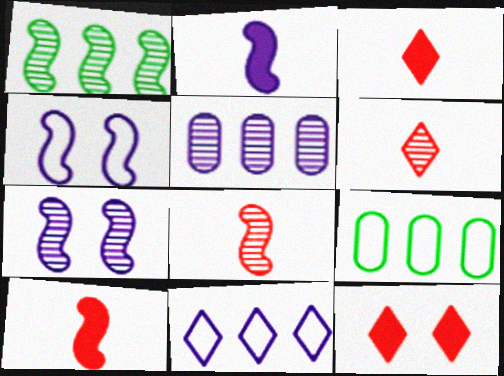[[1, 4, 10], 
[1, 7, 8], 
[3, 7, 9]]